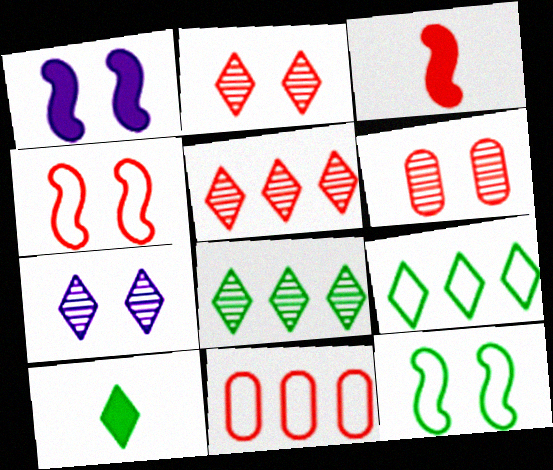[[2, 3, 11]]